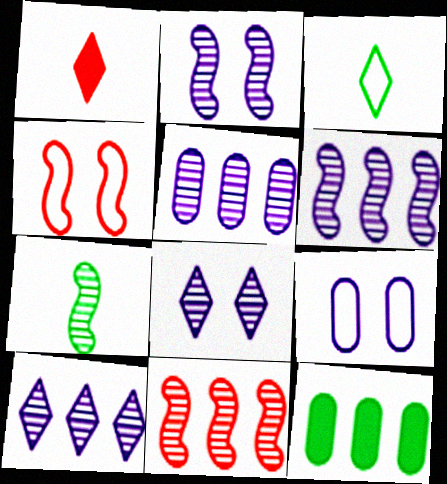[[2, 7, 11], 
[5, 6, 10]]